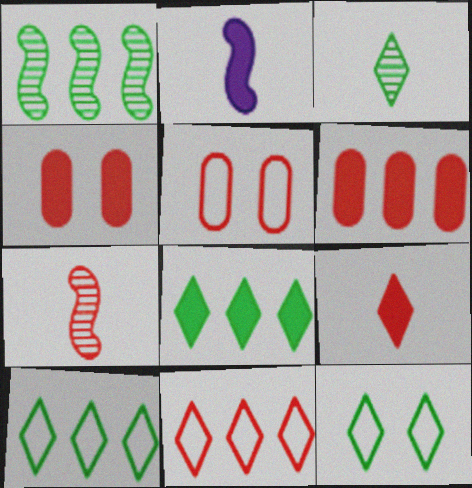[[2, 4, 8], 
[3, 8, 12], 
[4, 7, 11]]